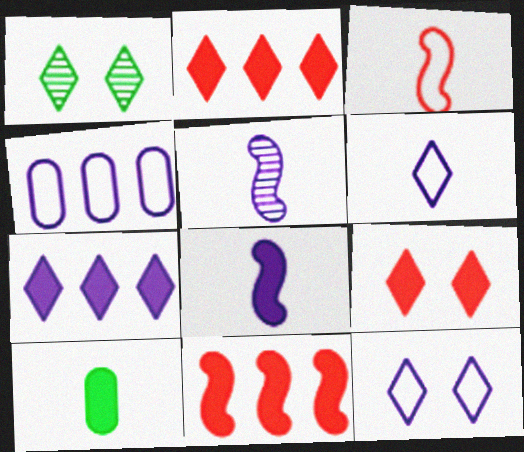[[1, 2, 6], 
[1, 9, 12]]